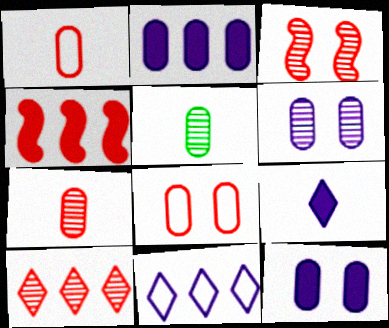[[2, 5, 8], 
[3, 7, 10]]